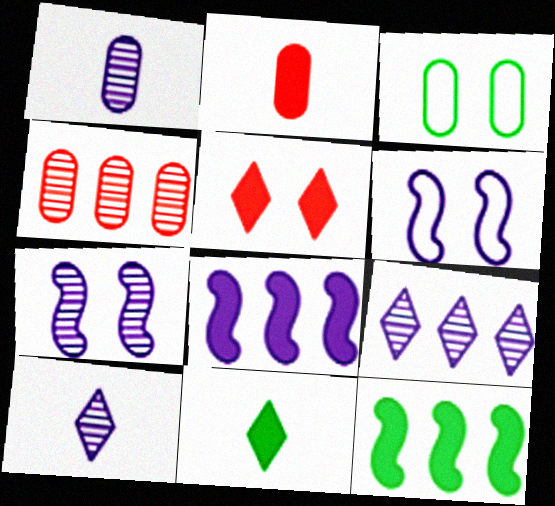[[1, 7, 9], 
[3, 5, 7], 
[4, 6, 11]]